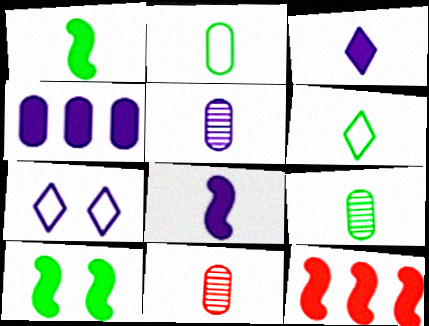[[1, 6, 9], 
[5, 9, 11], 
[6, 8, 11], 
[7, 9, 12], 
[8, 10, 12]]